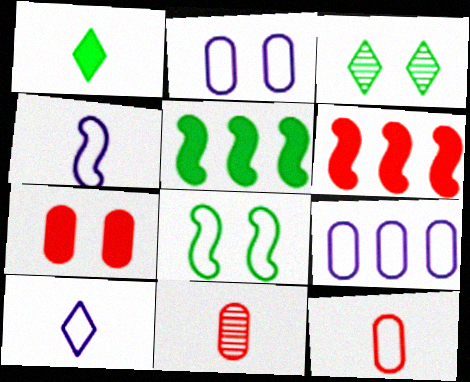[[1, 4, 11]]